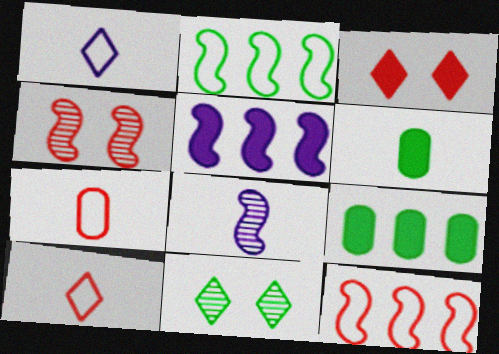[[1, 4, 9], 
[2, 6, 11], 
[3, 5, 6], 
[5, 7, 11], 
[6, 8, 10]]